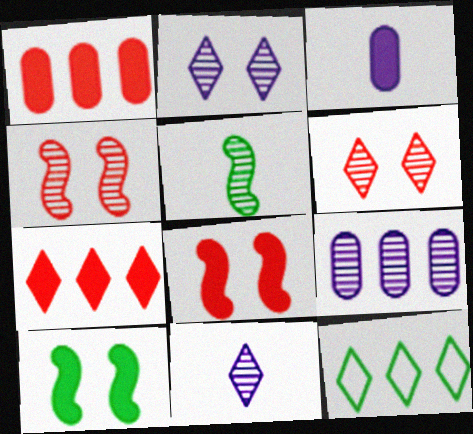[[3, 4, 12], 
[3, 7, 10], 
[5, 6, 9]]